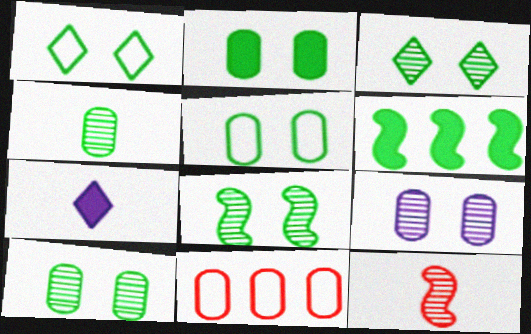[[1, 2, 8], 
[1, 4, 6], 
[2, 5, 10], 
[3, 8, 10], 
[7, 8, 11]]